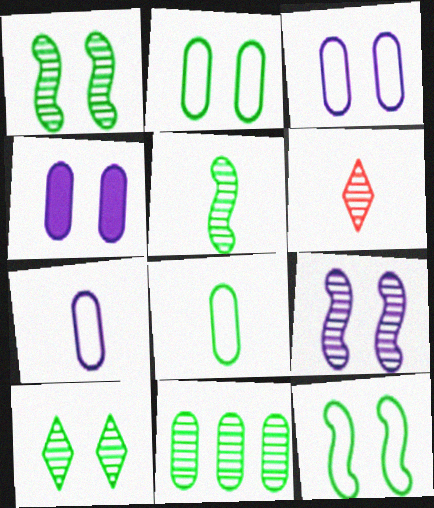[[5, 10, 11], 
[6, 9, 11]]